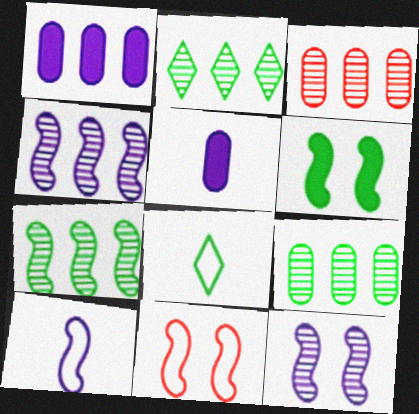[[2, 3, 4], 
[2, 5, 11], 
[2, 7, 9], 
[6, 8, 9], 
[6, 11, 12]]